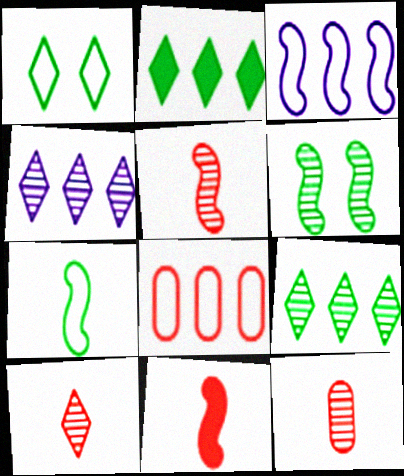[[3, 6, 11], 
[4, 6, 12], 
[5, 10, 12]]